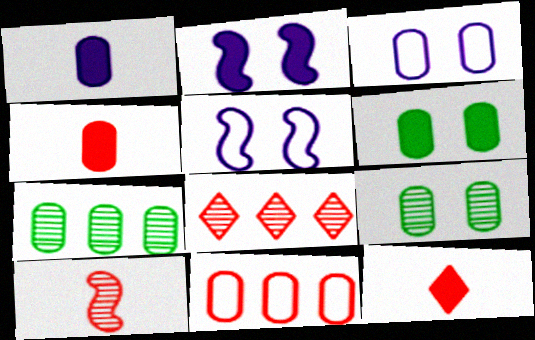[[1, 9, 11], 
[3, 4, 7], 
[5, 7, 12]]